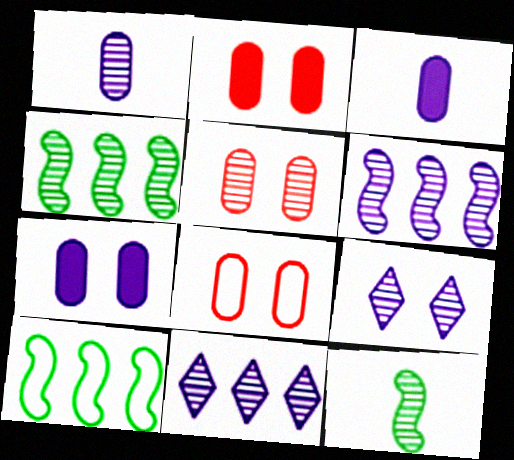[[1, 6, 9], 
[2, 5, 8], 
[5, 11, 12]]